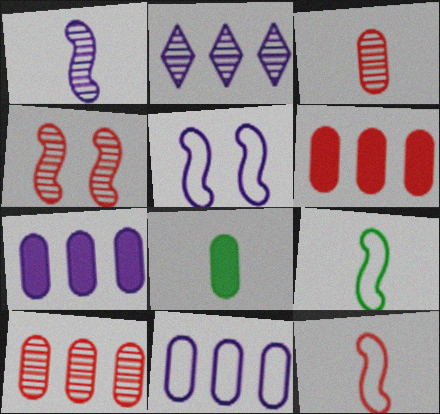[]